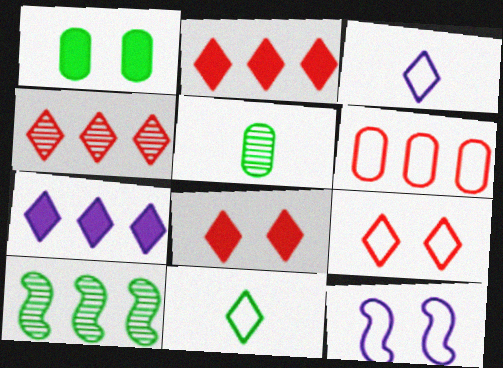[[1, 10, 11], 
[2, 5, 12], 
[6, 7, 10], 
[6, 11, 12]]